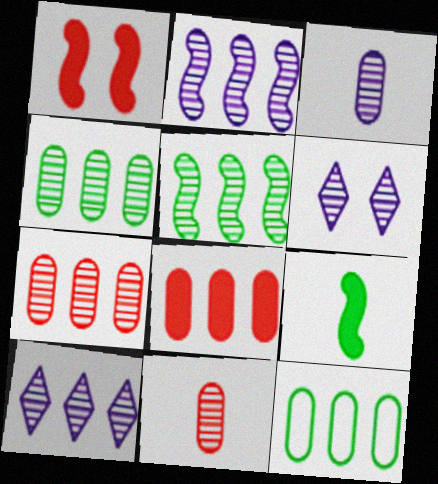[[2, 3, 6], 
[5, 6, 11], 
[5, 7, 10]]